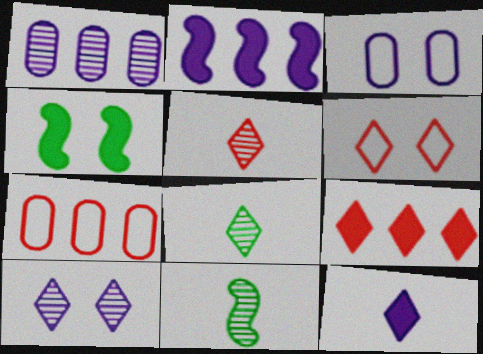[[3, 9, 11], 
[5, 6, 9]]